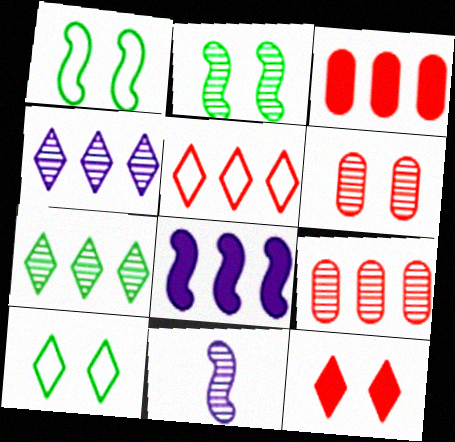[[3, 10, 11], 
[6, 7, 11]]